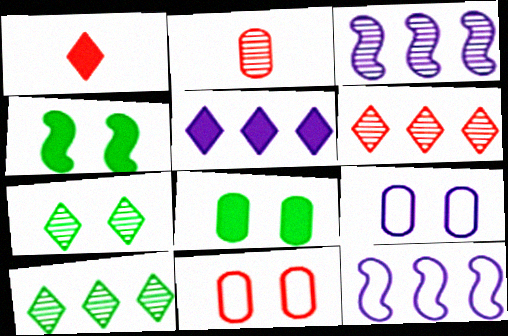[[2, 3, 7]]